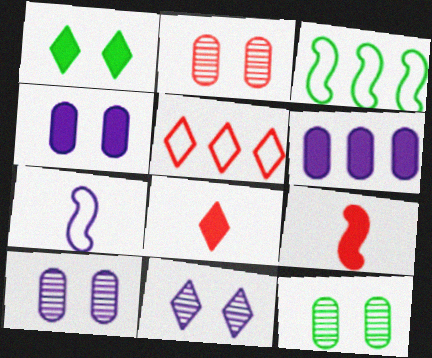[[1, 6, 9], 
[2, 5, 9], 
[2, 10, 12], 
[3, 8, 10], 
[6, 7, 11]]